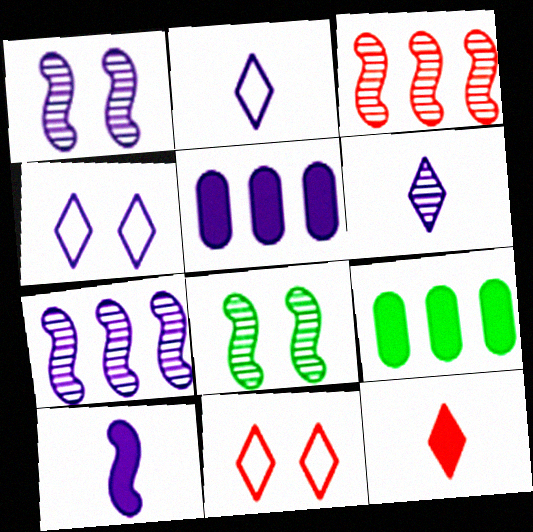[[1, 2, 5]]